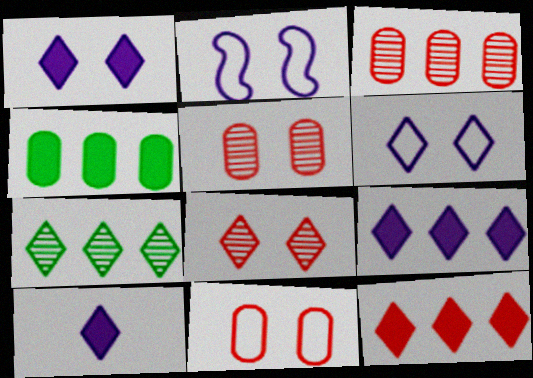[[1, 9, 10]]